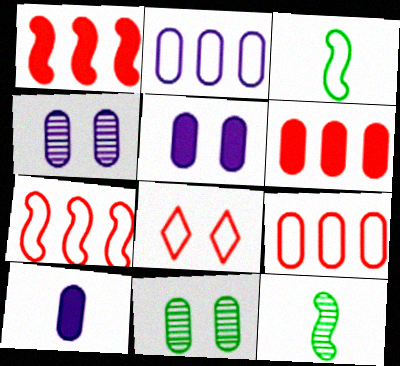[[2, 3, 8], 
[2, 4, 10], 
[9, 10, 11]]